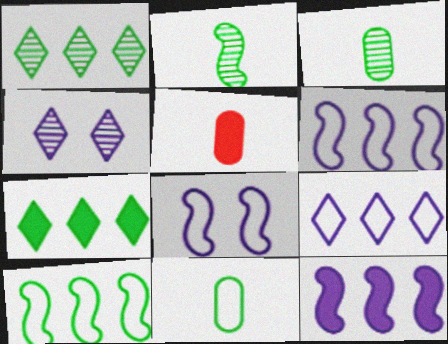[[1, 5, 8], 
[4, 5, 10]]